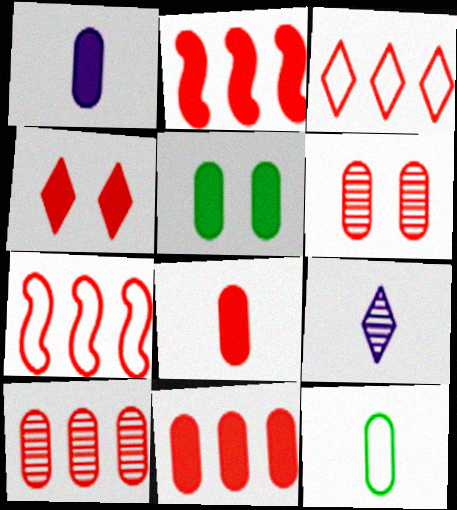[[1, 5, 11], 
[2, 3, 10], 
[2, 4, 8], 
[5, 7, 9]]